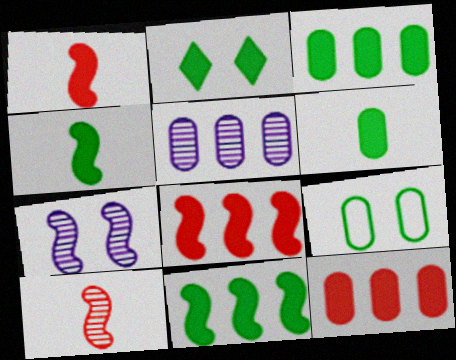[[2, 3, 4], 
[2, 6, 11]]